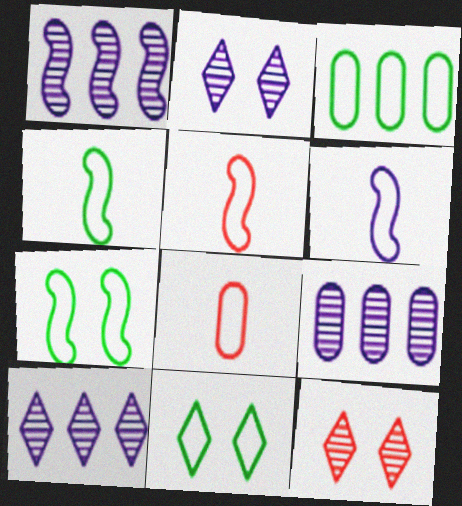[[1, 9, 10], 
[3, 4, 11], 
[4, 5, 6]]